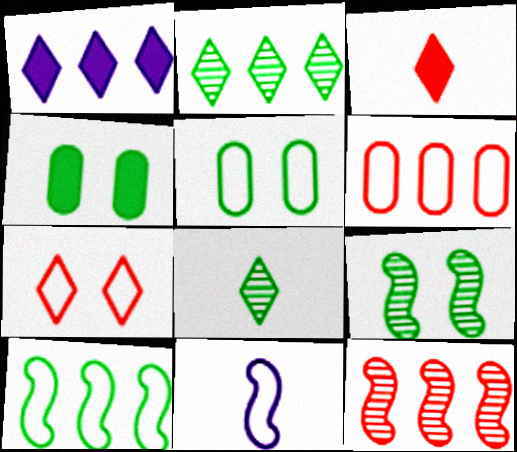[[1, 7, 8], 
[4, 8, 10]]